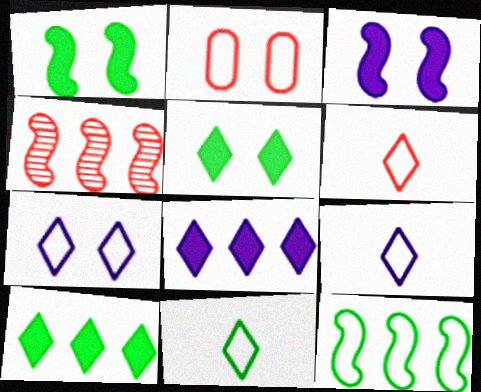[[2, 9, 12], 
[6, 9, 11]]